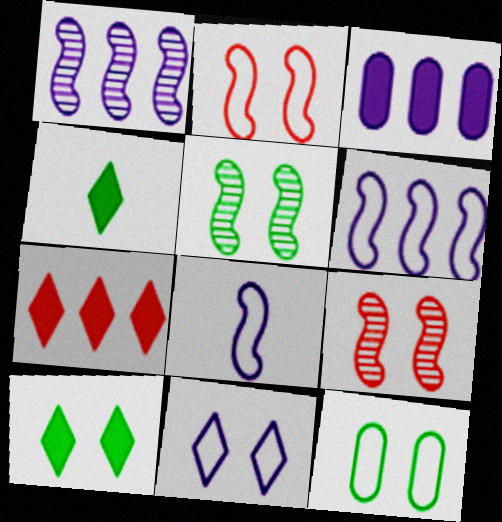[[2, 11, 12], 
[5, 10, 12]]